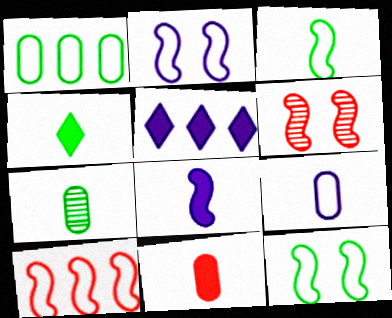[[2, 3, 10], 
[3, 4, 7], 
[4, 8, 11], 
[7, 9, 11]]